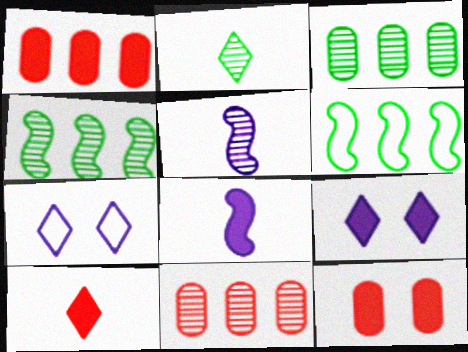[]